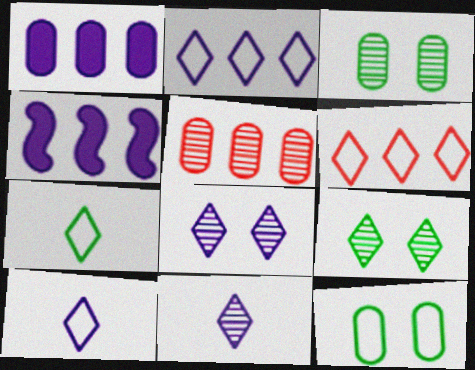[]